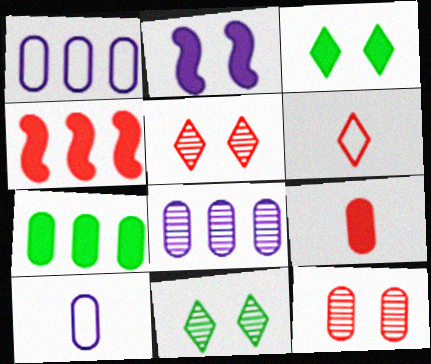[[4, 6, 12], 
[4, 10, 11], 
[7, 10, 12]]